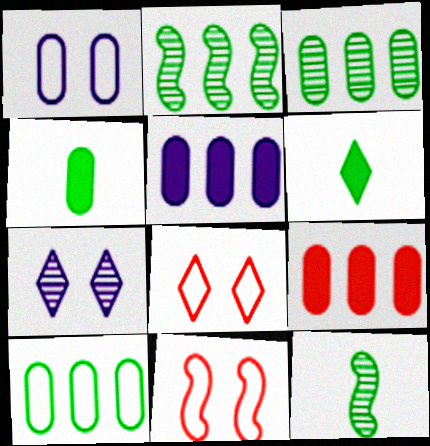[[5, 8, 12]]